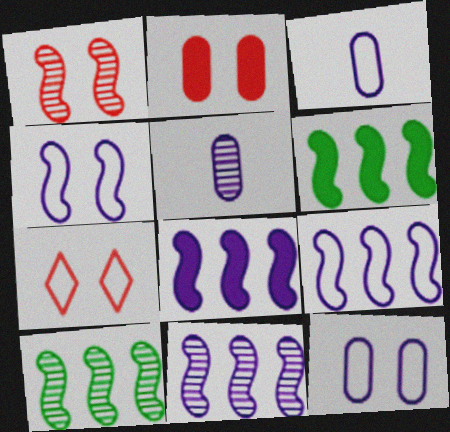[[1, 2, 7], 
[5, 6, 7], 
[8, 9, 11]]